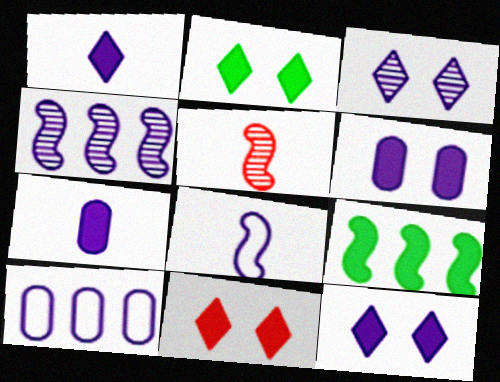[[2, 5, 10], 
[2, 11, 12], 
[7, 9, 11]]